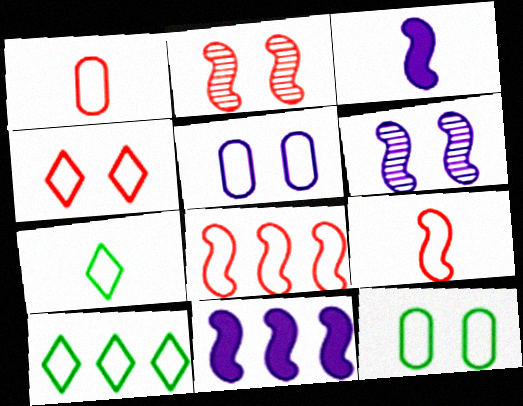[[1, 4, 8], 
[5, 7, 8], 
[5, 9, 10]]